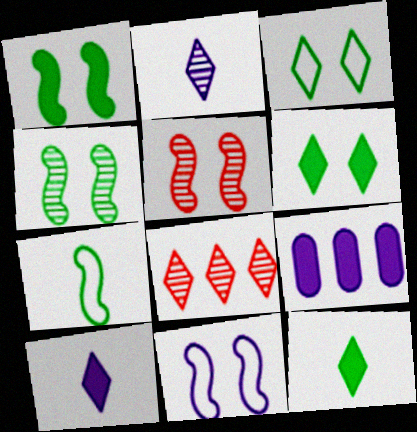[[1, 5, 11], 
[2, 9, 11], 
[3, 8, 10]]